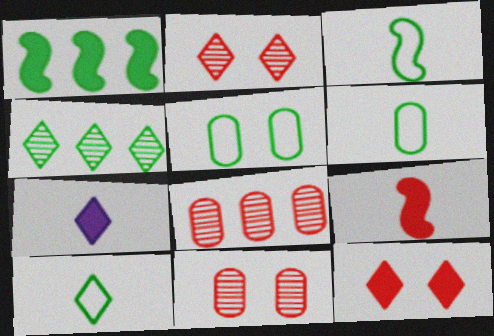[[3, 6, 10]]